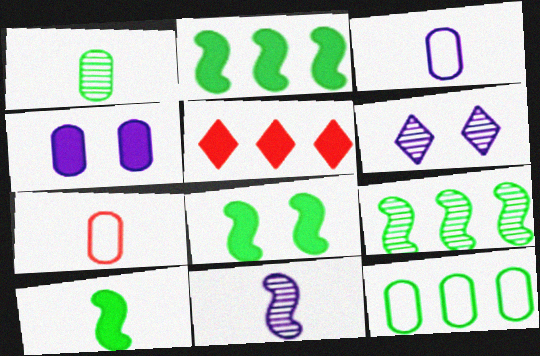[[2, 6, 7], 
[2, 8, 10], 
[4, 5, 10]]